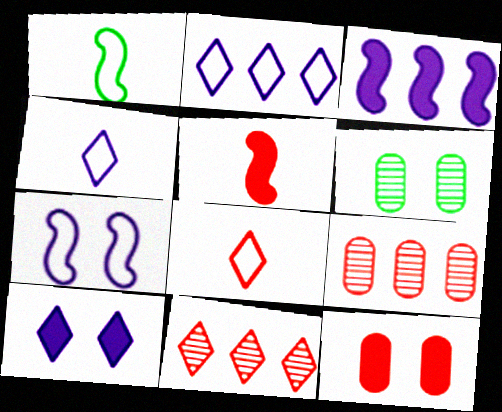[[1, 9, 10], 
[2, 5, 6], 
[3, 6, 8]]